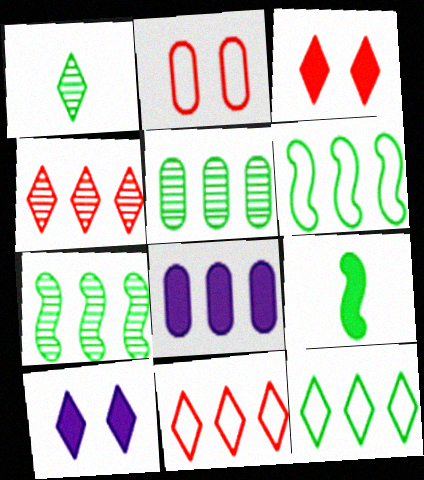[[1, 10, 11], 
[3, 8, 9], 
[4, 6, 8], 
[7, 8, 11]]